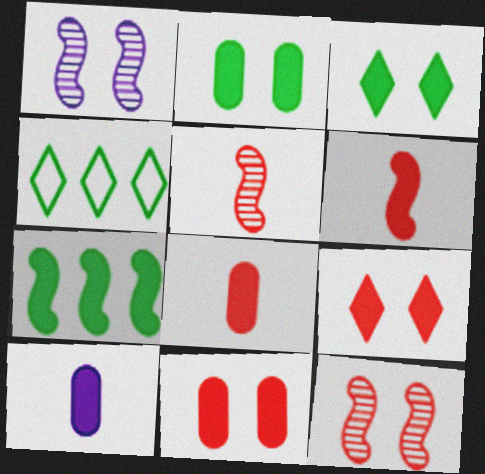[[1, 4, 8], 
[4, 10, 12], 
[7, 9, 10]]